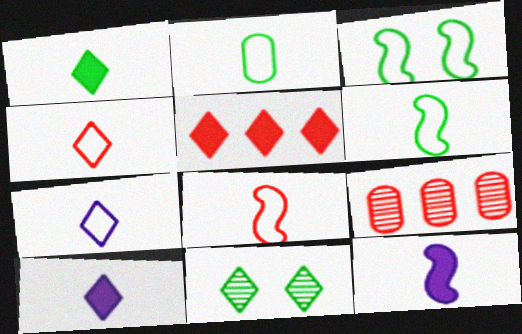[[2, 7, 8], 
[3, 9, 10], 
[5, 7, 11]]